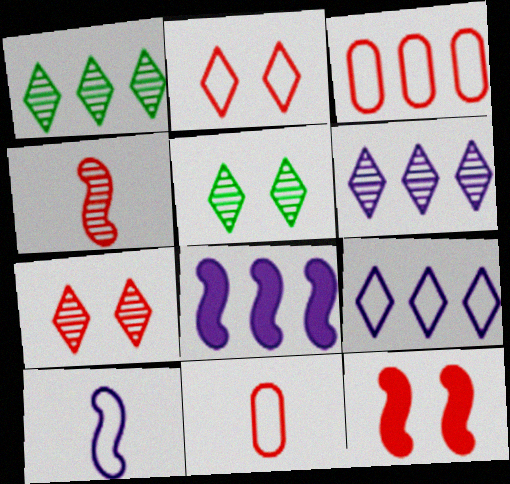[[1, 3, 8], 
[5, 8, 11]]